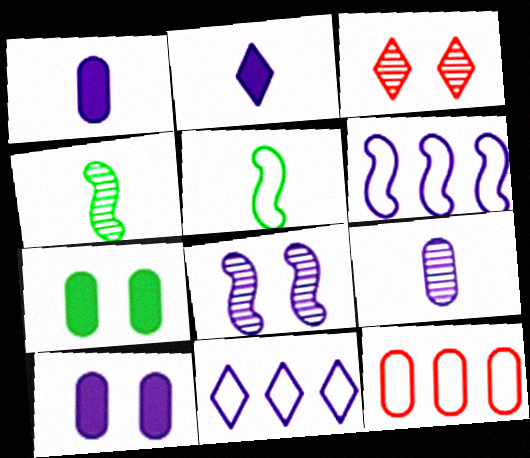[[1, 8, 11], 
[7, 9, 12]]